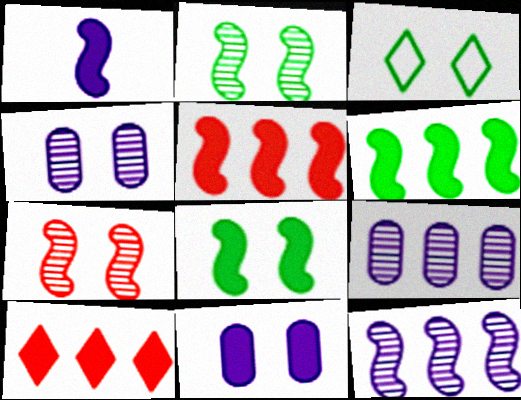[[1, 5, 8], 
[3, 7, 11]]